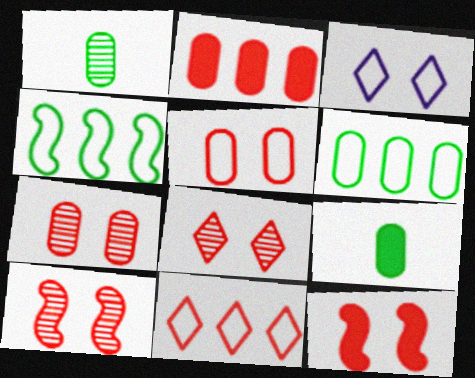[[5, 8, 12], 
[7, 8, 10]]